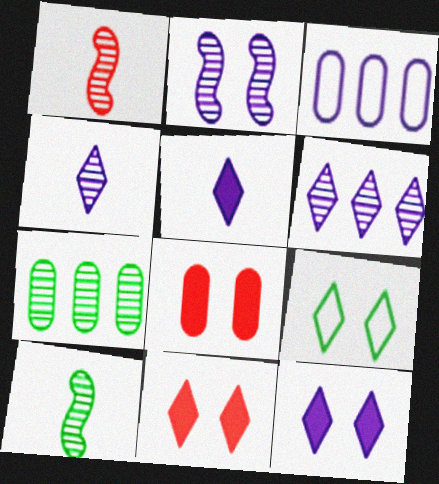[[2, 3, 5], 
[2, 8, 9], 
[3, 10, 11]]